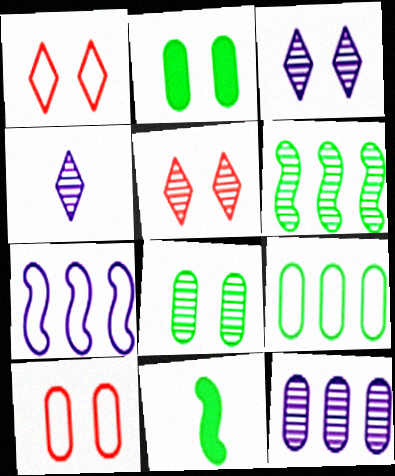[[1, 11, 12]]